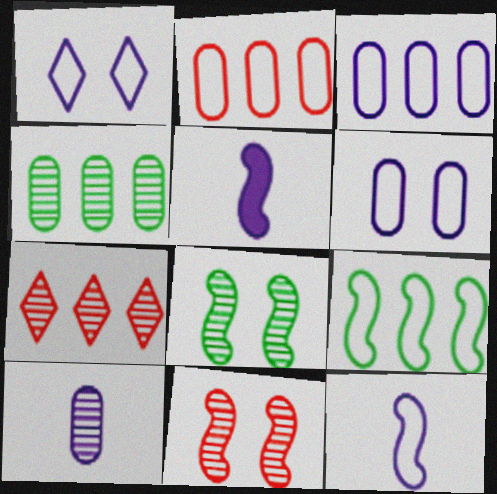[[1, 3, 12], 
[5, 9, 11], 
[7, 8, 10]]